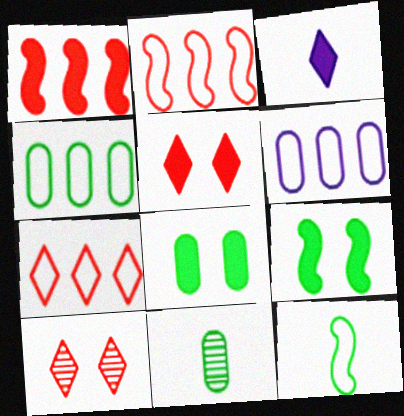[[1, 3, 8], 
[4, 8, 11]]